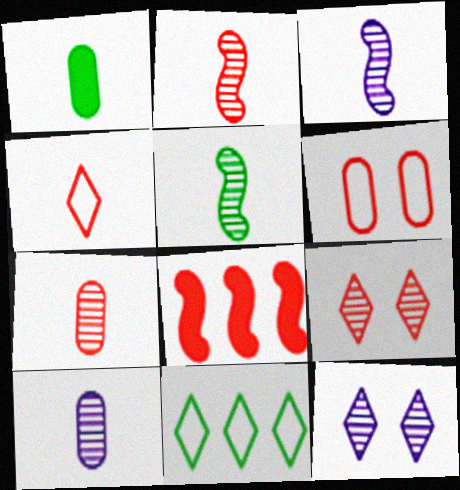[[1, 3, 4], 
[2, 3, 5]]